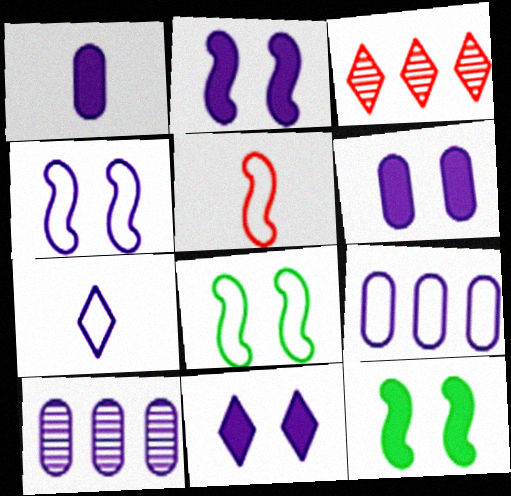[[1, 3, 8], 
[2, 6, 11], 
[2, 7, 10], 
[4, 7, 9]]